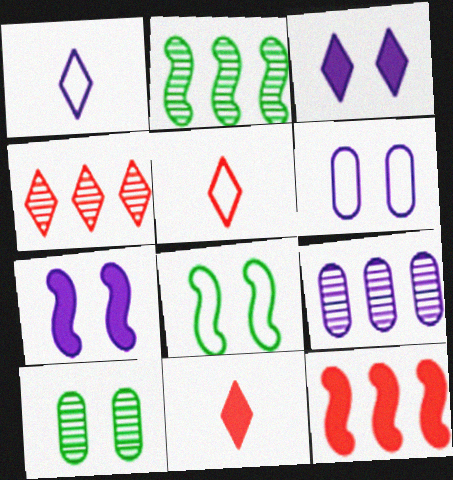[[1, 7, 9], 
[1, 10, 12], 
[2, 4, 9], 
[2, 6, 11], 
[8, 9, 11]]